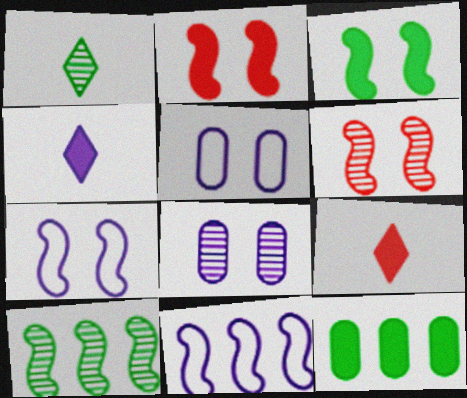[[2, 4, 12], 
[3, 6, 7], 
[4, 8, 11], 
[5, 9, 10]]